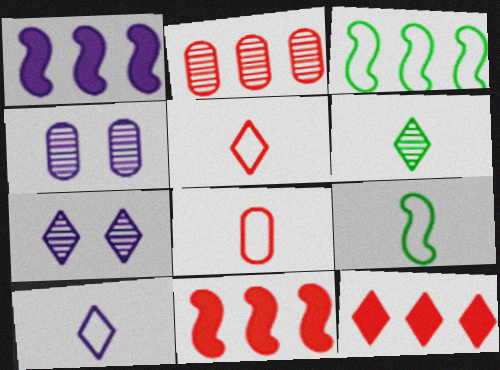[[1, 4, 10], 
[4, 9, 12], 
[8, 9, 10]]